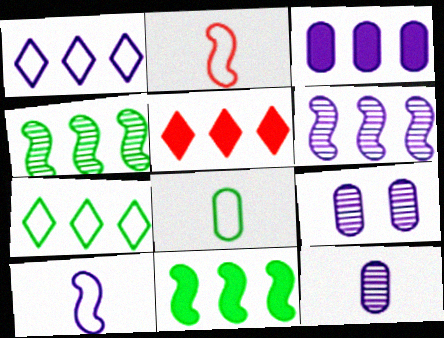[[1, 3, 6], 
[3, 5, 11]]